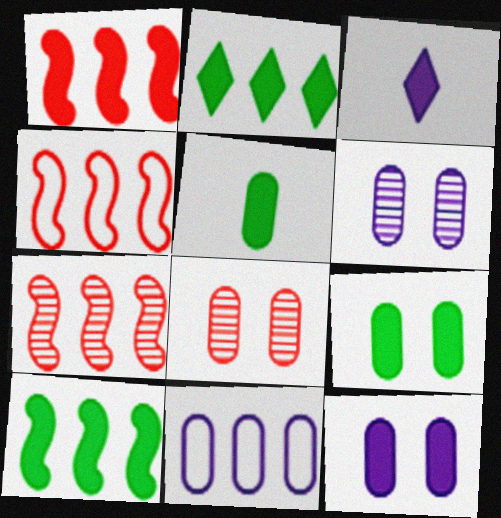[[1, 3, 9], 
[1, 4, 7], 
[2, 7, 11], 
[5, 8, 11]]